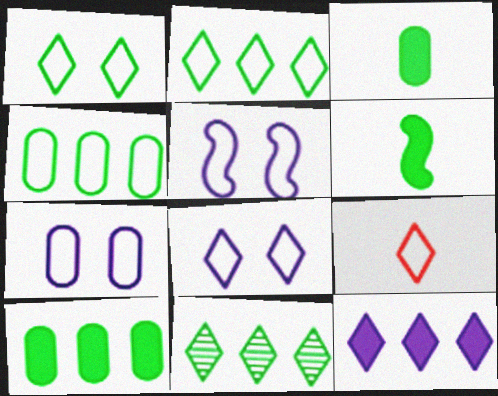[[2, 8, 9], 
[4, 5, 9], 
[5, 7, 8]]